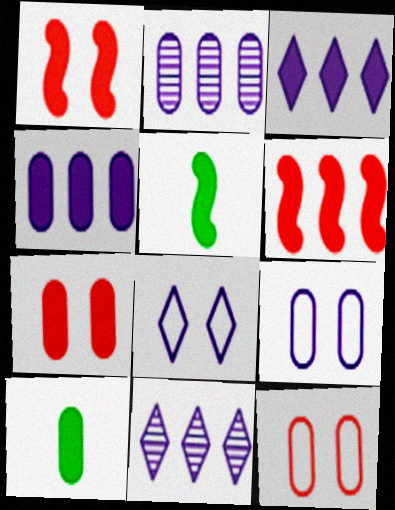[[1, 3, 10], 
[2, 10, 12], 
[3, 5, 7], 
[4, 7, 10], 
[5, 11, 12]]